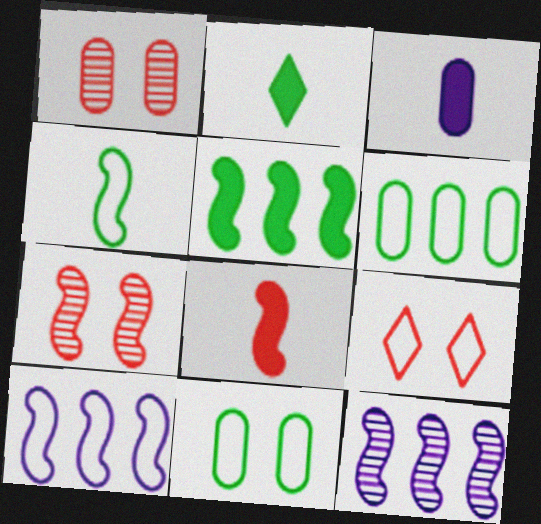[[1, 2, 10], 
[1, 3, 6], 
[2, 3, 8]]